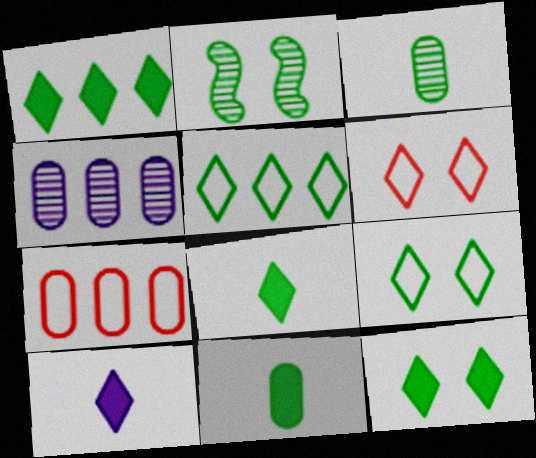[[1, 8, 12], 
[2, 5, 11], 
[2, 7, 10]]